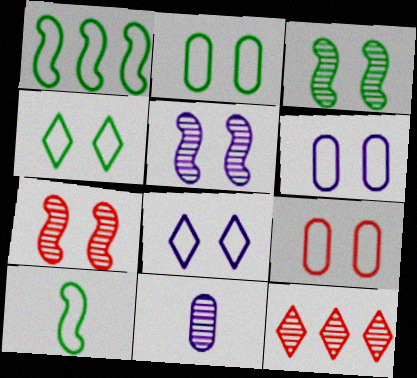[[2, 6, 9], 
[3, 5, 7], 
[3, 11, 12]]